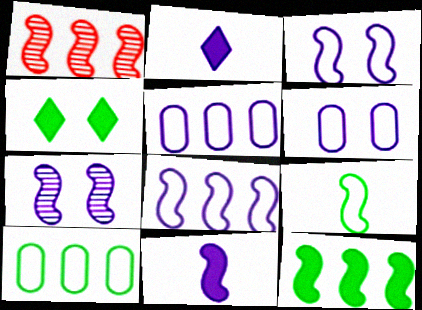[[1, 8, 12], 
[2, 5, 7], 
[7, 8, 11]]